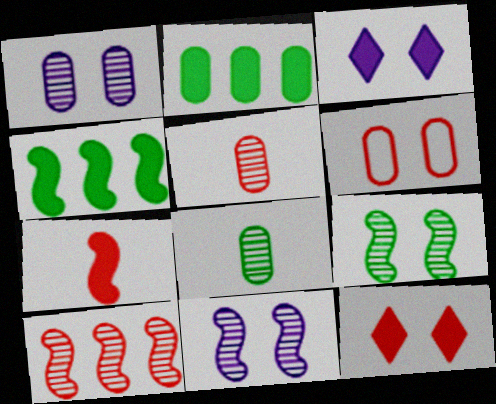[[2, 3, 7], 
[3, 6, 9]]